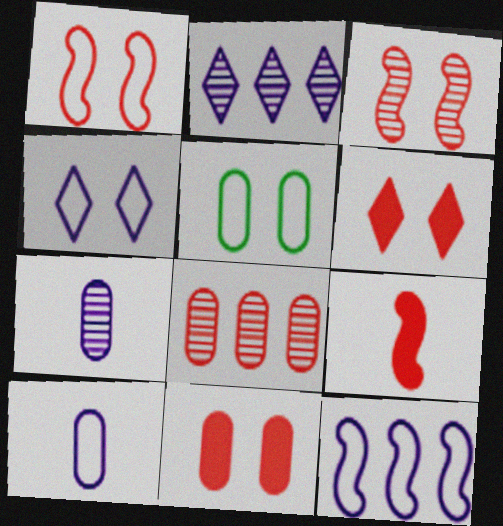[[1, 4, 5], 
[2, 5, 9], 
[4, 10, 12]]